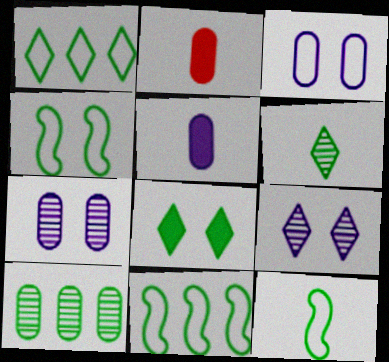[[1, 6, 8], 
[2, 3, 10], 
[2, 9, 11], 
[4, 11, 12], 
[8, 10, 12]]